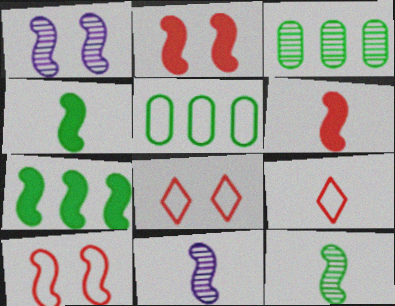[[7, 10, 11]]